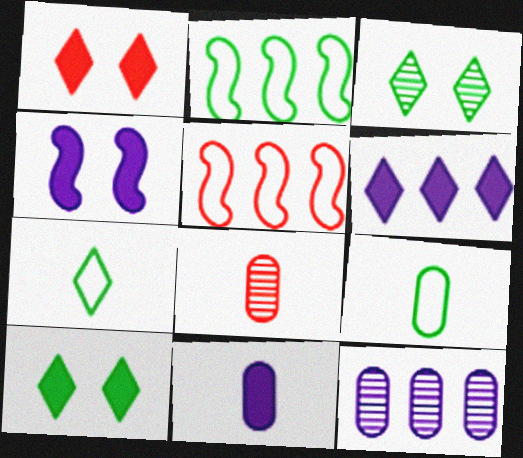[[1, 5, 8], 
[3, 5, 11], 
[4, 6, 11], 
[8, 9, 11]]